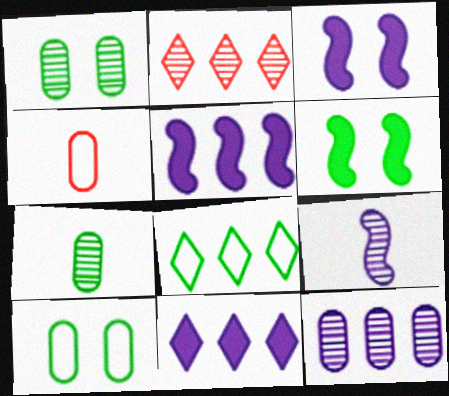[[1, 2, 9], 
[2, 8, 11], 
[6, 7, 8]]